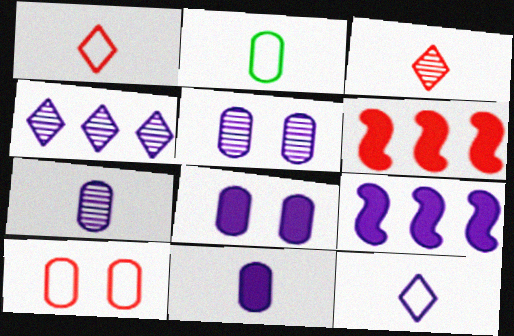[[3, 6, 10], 
[5, 9, 12]]